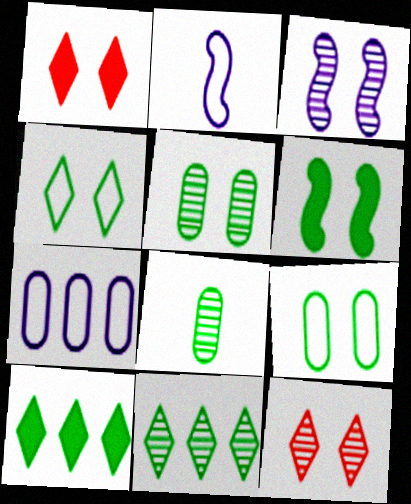[[1, 3, 9], 
[3, 5, 12], 
[4, 5, 6]]